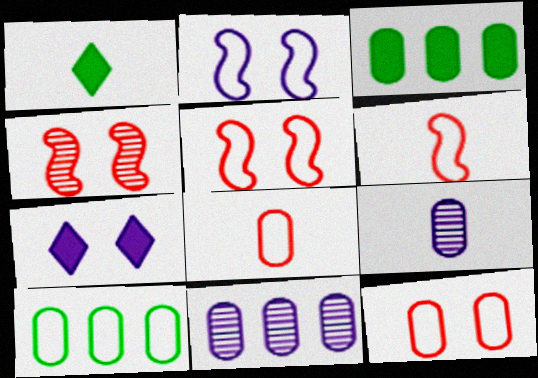[[1, 5, 11], 
[1, 6, 9], 
[3, 9, 12]]